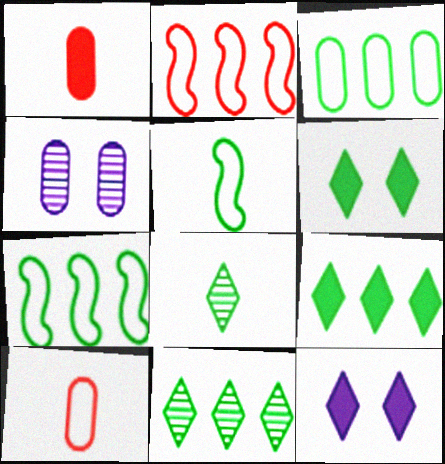[[1, 3, 4]]